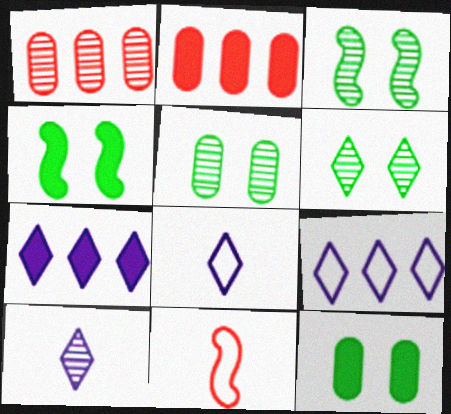[[1, 3, 10], 
[1, 4, 8], 
[2, 3, 8], 
[3, 5, 6], 
[5, 7, 11]]